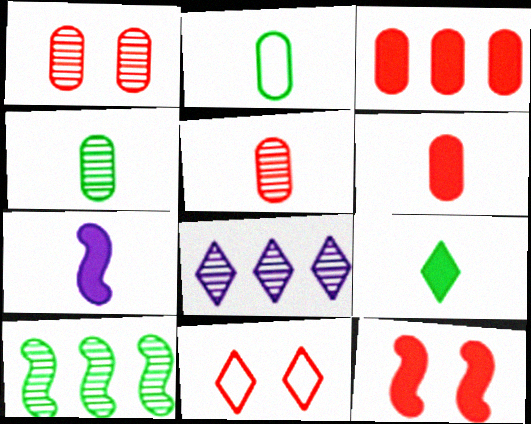[[1, 11, 12], 
[2, 8, 12], 
[6, 7, 9], 
[8, 9, 11]]